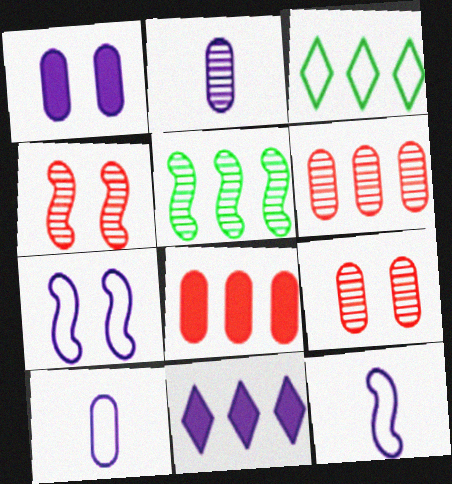[[2, 7, 11]]